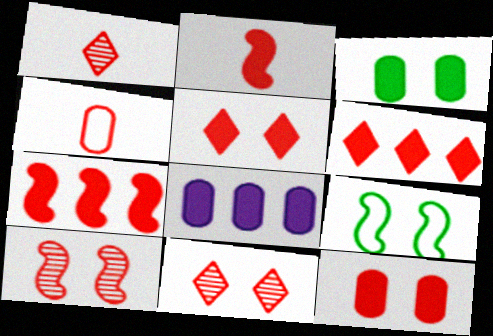[[1, 2, 4], 
[1, 8, 9], 
[2, 6, 12], 
[4, 6, 10], 
[4, 7, 11]]